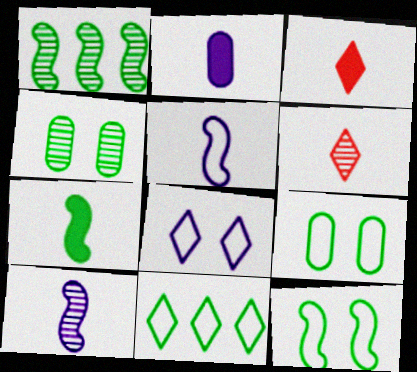[[1, 7, 12], 
[2, 3, 7], 
[4, 7, 11]]